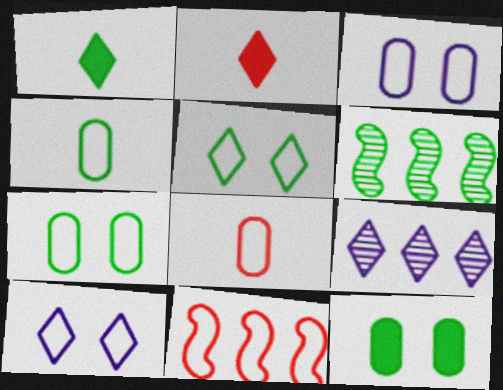[[1, 6, 7], 
[2, 3, 6], 
[2, 5, 9], 
[4, 10, 11]]